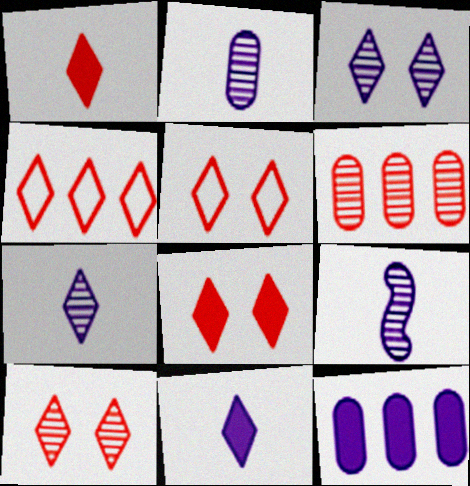[[1, 4, 10], 
[2, 7, 9], 
[5, 8, 10]]